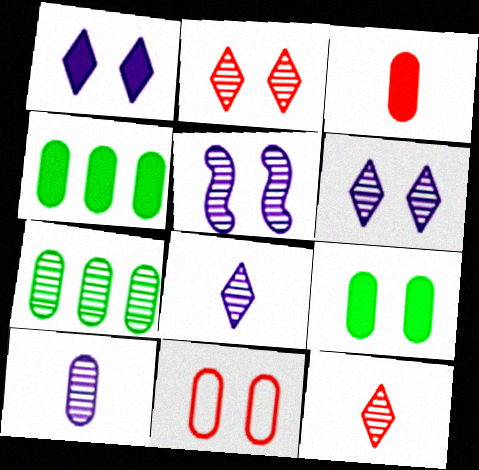[[4, 10, 11], 
[5, 7, 12]]